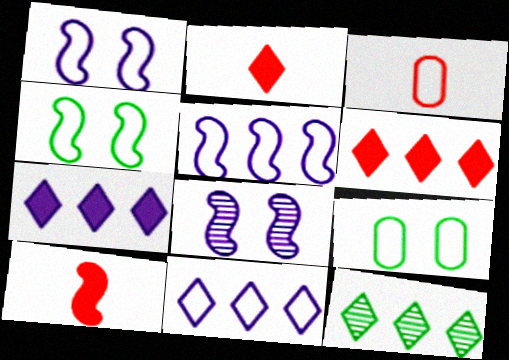[[3, 4, 11], 
[6, 11, 12]]